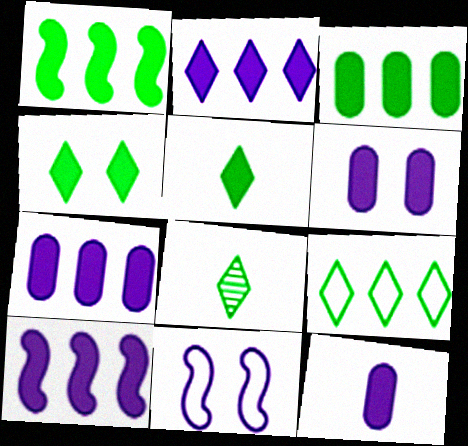[[2, 7, 10], 
[4, 8, 9], 
[6, 7, 12]]